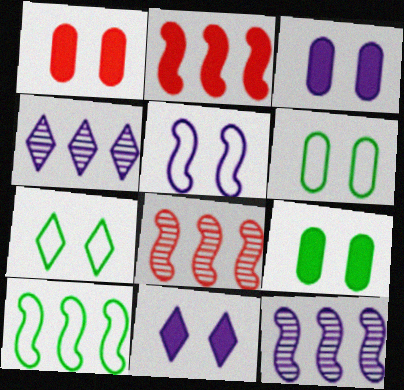[[1, 3, 9], 
[2, 10, 12]]